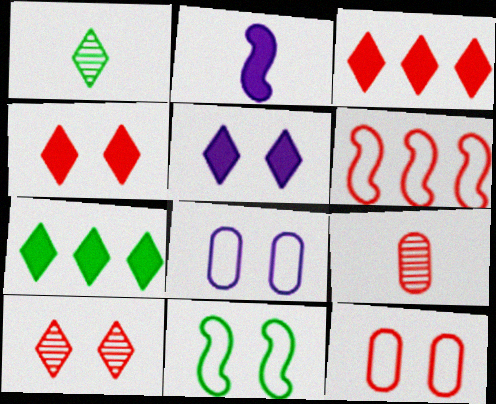[[4, 6, 9]]